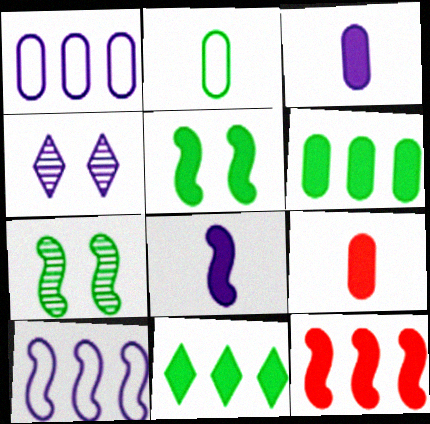[[1, 4, 8], 
[2, 4, 12], 
[2, 7, 11], 
[3, 4, 10], 
[5, 8, 12]]